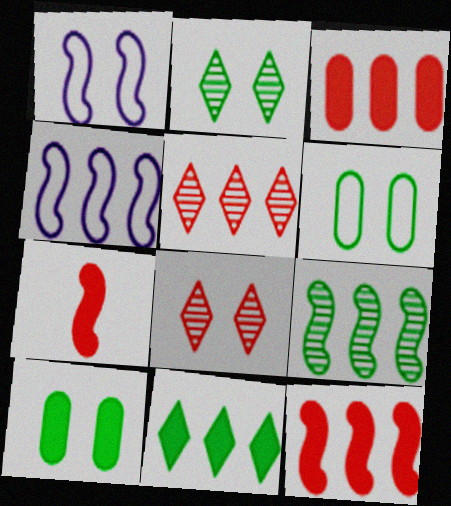[[1, 7, 9], 
[1, 8, 10], 
[4, 9, 12]]